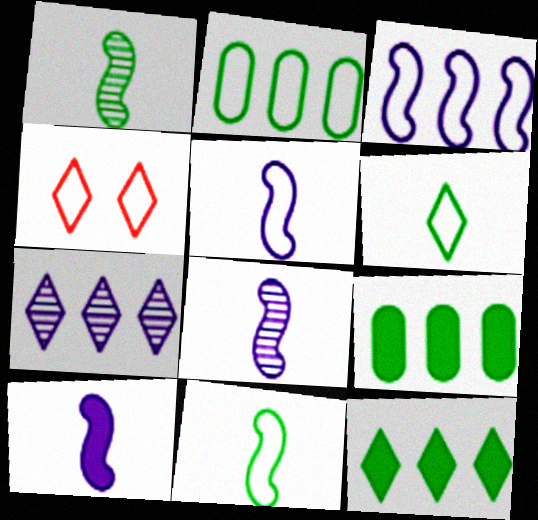[[2, 4, 5], 
[4, 8, 9], 
[5, 8, 10]]